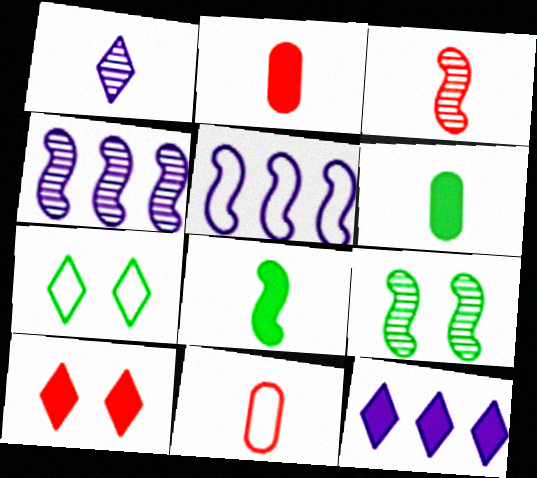[[1, 8, 11], 
[2, 4, 7], 
[3, 4, 9], 
[5, 7, 11], 
[9, 11, 12]]